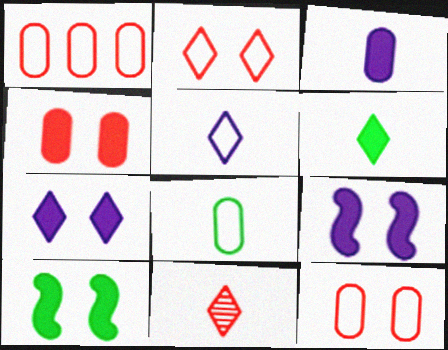[[4, 7, 10], 
[5, 6, 11]]